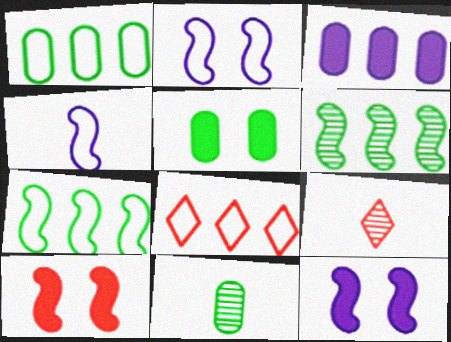[[1, 5, 11], 
[1, 9, 12], 
[3, 6, 8], 
[4, 6, 10], 
[8, 11, 12]]